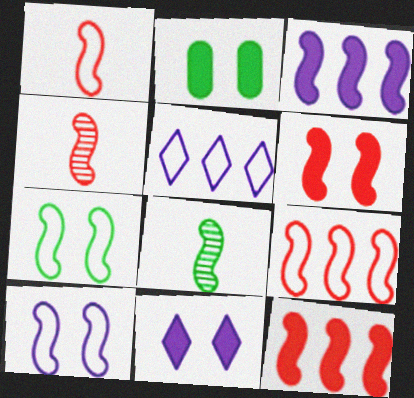[[2, 4, 5], 
[2, 6, 11], 
[3, 4, 7], 
[4, 6, 9], 
[8, 10, 12]]